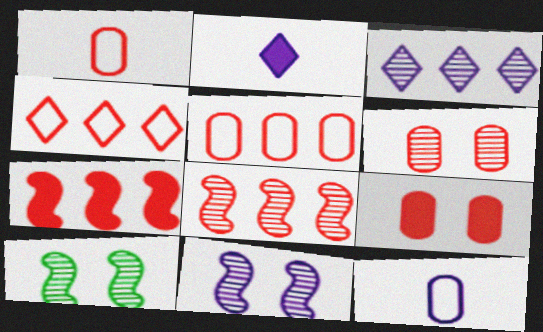[[2, 5, 10]]